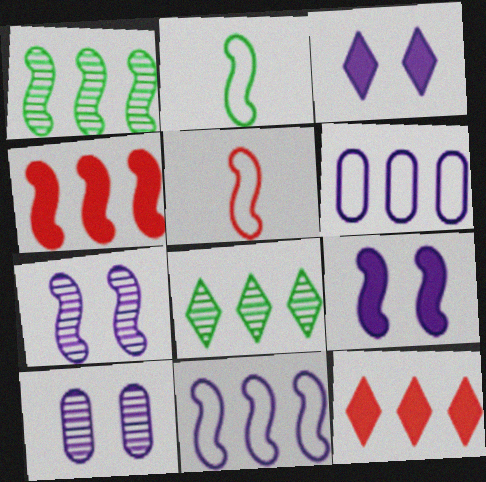[[1, 4, 11], 
[1, 5, 9], 
[1, 6, 12], 
[2, 4, 7], 
[2, 10, 12], 
[4, 6, 8]]